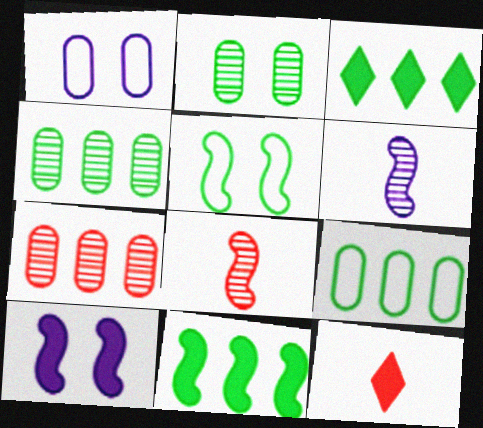[[1, 3, 8]]